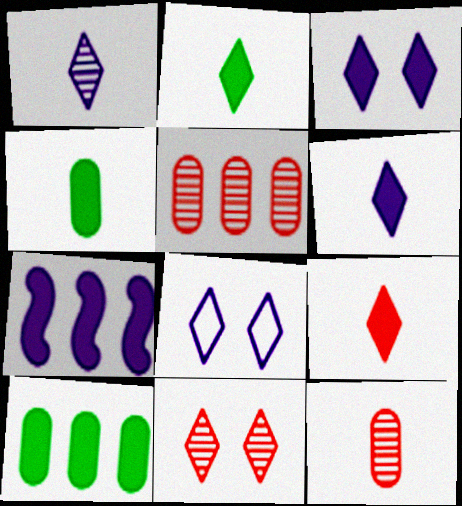[[2, 6, 9]]